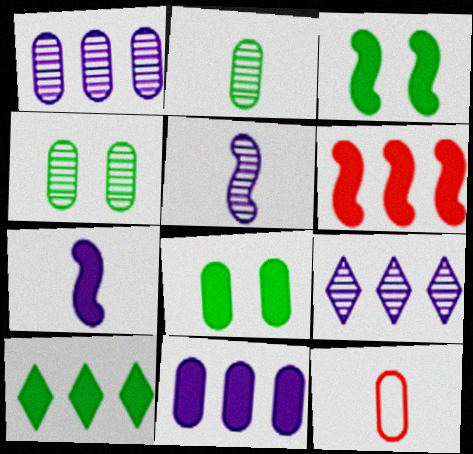[[1, 8, 12], 
[3, 6, 7], 
[3, 9, 12], 
[4, 11, 12], 
[6, 10, 11]]